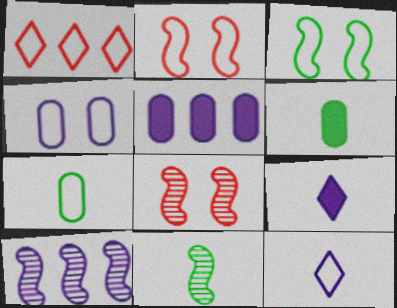[[4, 9, 10], 
[8, 10, 11]]